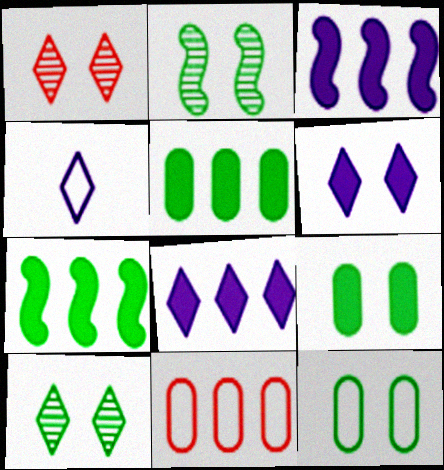[]